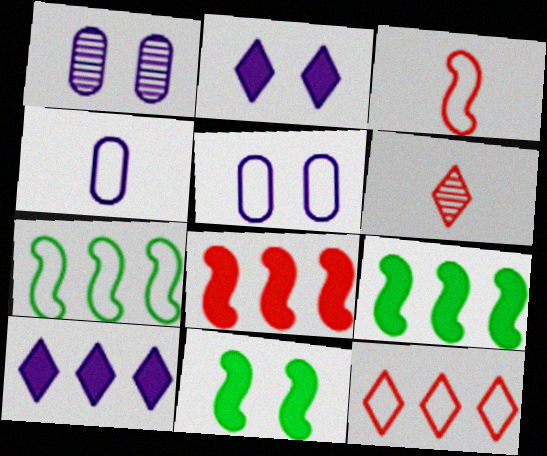[[5, 6, 9]]